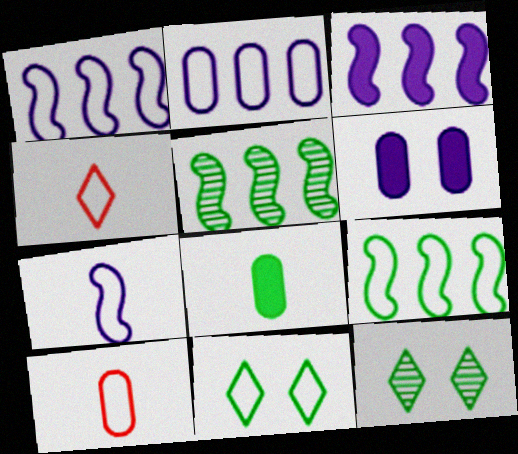[[1, 10, 11], 
[3, 10, 12], 
[4, 5, 6], 
[5, 8, 11], 
[8, 9, 12]]